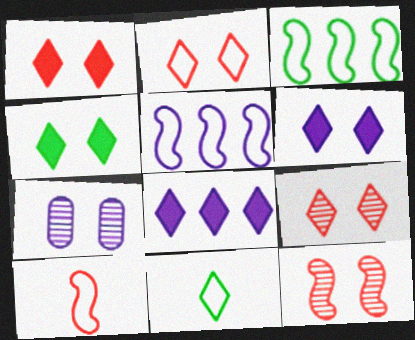[[1, 2, 9], 
[1, 4, 6], 
[8, 9, 11]]